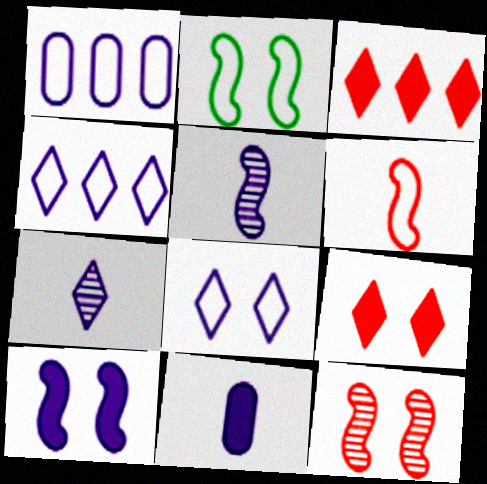[[1, 7, 10], 
[2, 10, 12]]